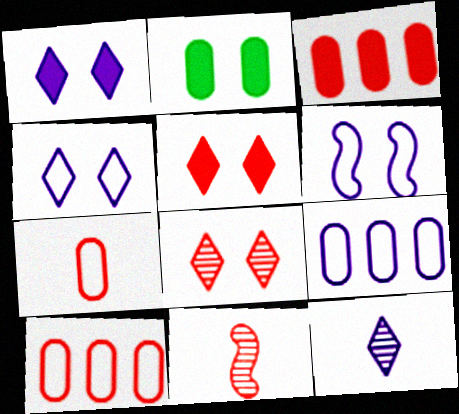[[2, 6, 8], 
[5, 10, 11]]